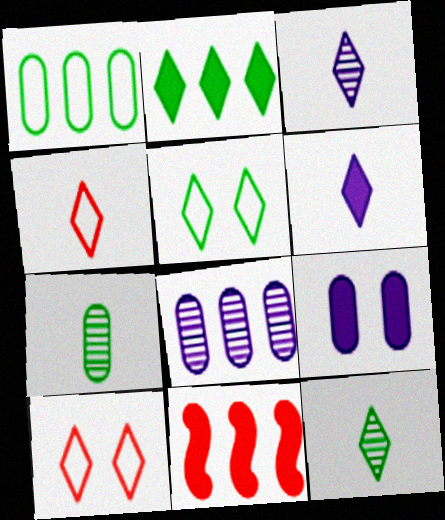[[2, 3, 10], 
[2, 5, 12], 
[4, 6, 12]]